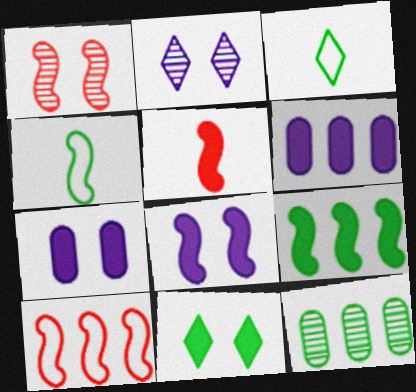[[1, 3, 6], 
[1, 5, 10], 
[4, 11, 12], 
[5, 6, 11], 
[5, 8, 9]]